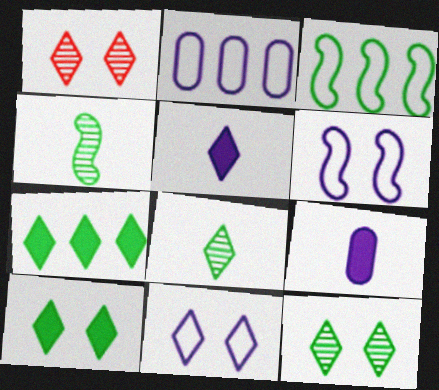[[1, 3, 9], 
[1, 10, 11]]